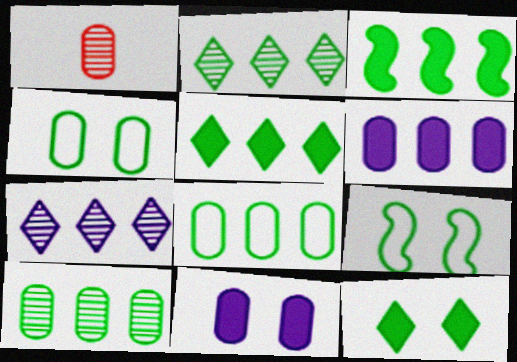[[1, 4, 6], 
[1, 8, 11], 
[2, 3, 8]]